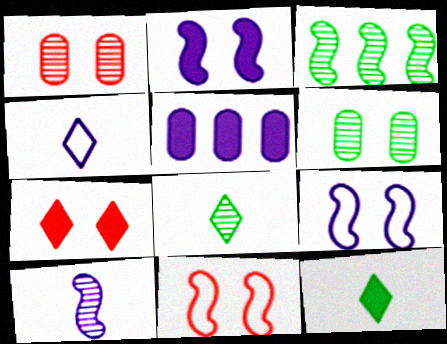[[1, 7, 11], 
[3, 6, 8], 
[5, 8, 11], 
[6, 7, 9]]